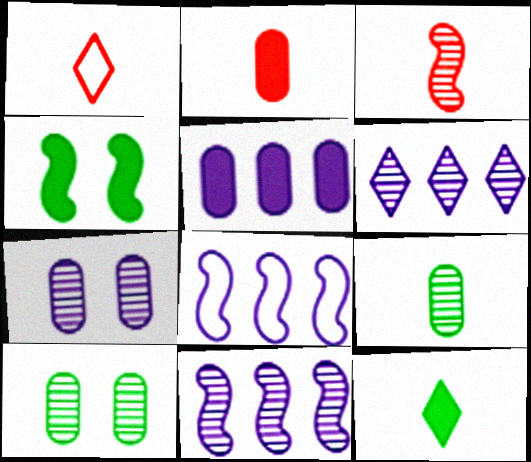[[1, 2, 3], 
[3, 4, 8], 
[3, 6, 10], 
[5, 6, 8]]